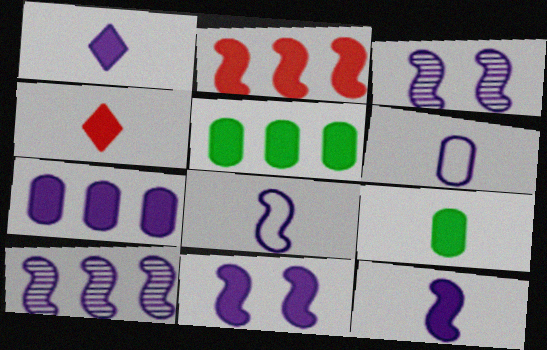[[1, 7, 11], 
[4, 5, 11], 
[4, 9, 12], 
[8, 10, 11]]